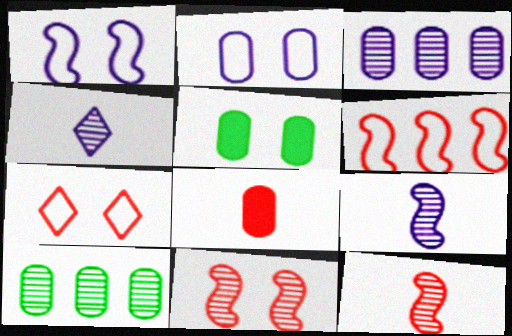[[2, 8, 10], 
[4, 5, 6], 
[4, 10, 11]]